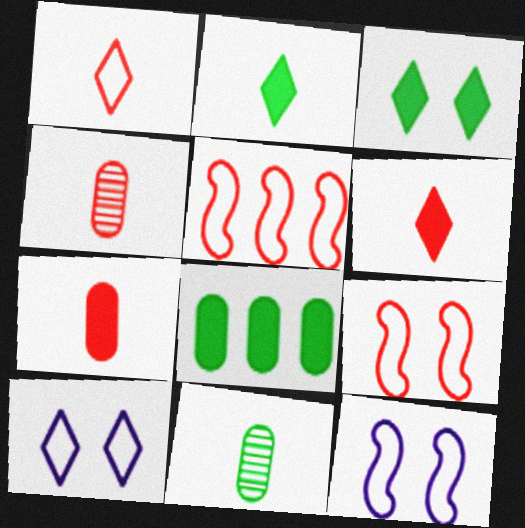[]